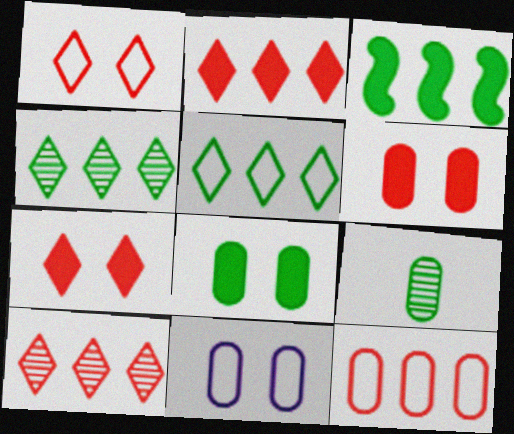[]